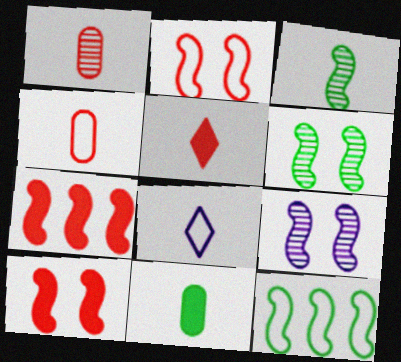[]